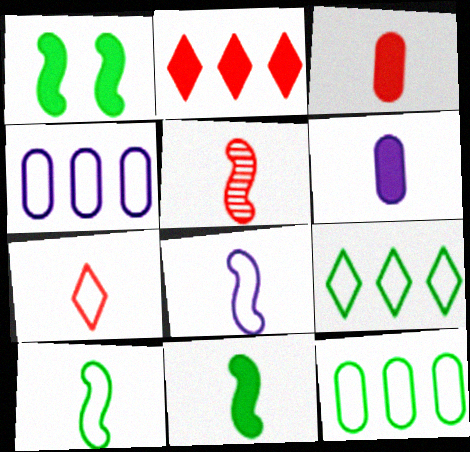[[1, 2, 6], 
[3, 5, 7], 
[5, 8, 11]]